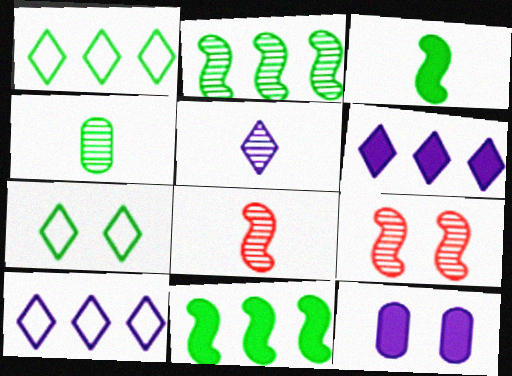[[1, 8, 12], 
[4, 5, 8], 
[4, 7, 11], 
[7, 9, 12]]